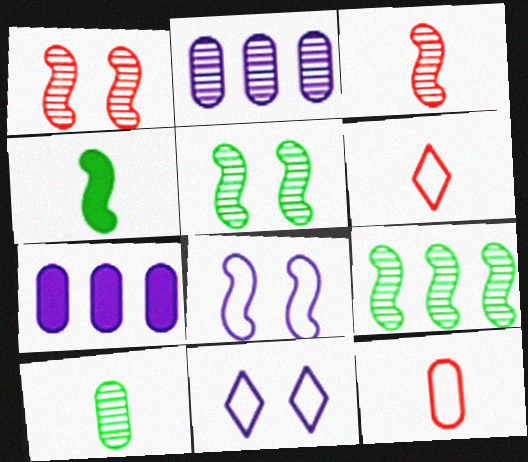[[5, 6, 7]]